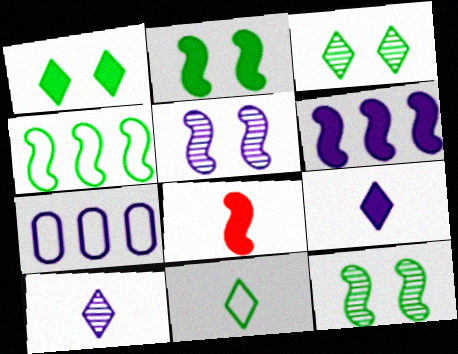[[2, 6, 8], 
[3, 7, 8], 
[4, 5, 8], 
[5, 7, 9]]